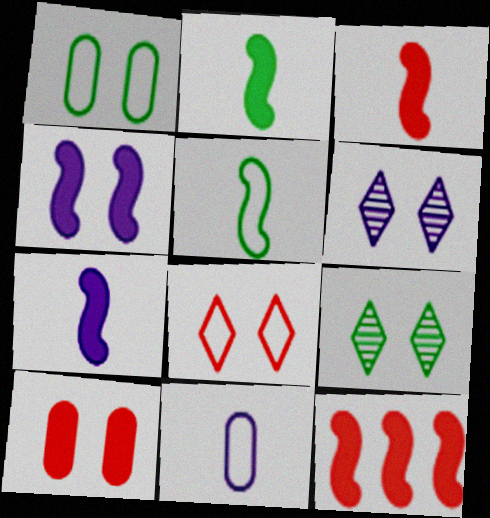[[2, 3, 7], 
[2, 4, 12], 
[9, 11, 12]]